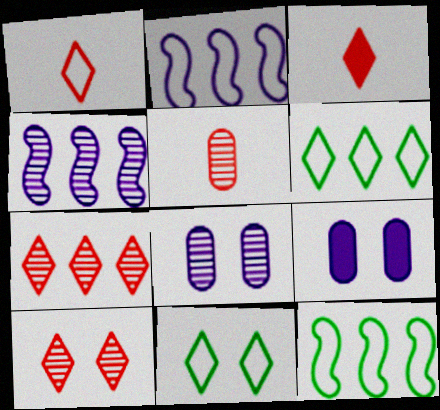[[3, 8, 12]]